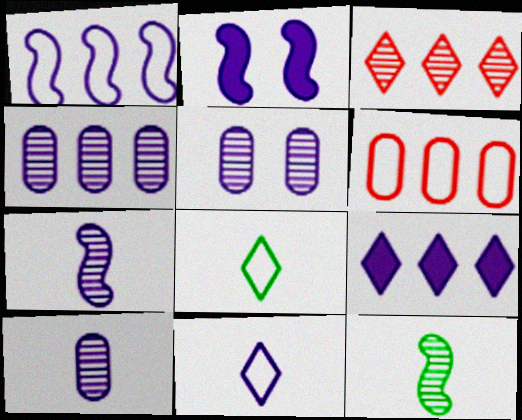[[1, 2, 7], 
[1, 4, 9], 
[2, 4, 11], 
[3, 5, 12], 
[4, 5, 10]]